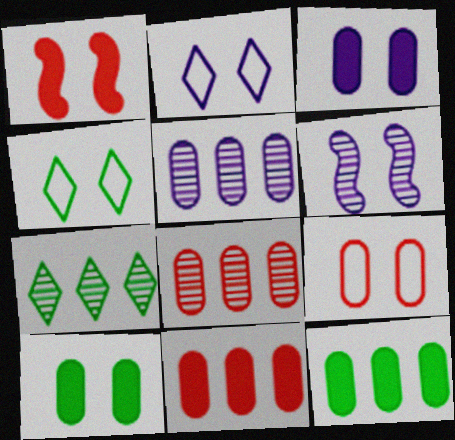[[2, 3, 6]]